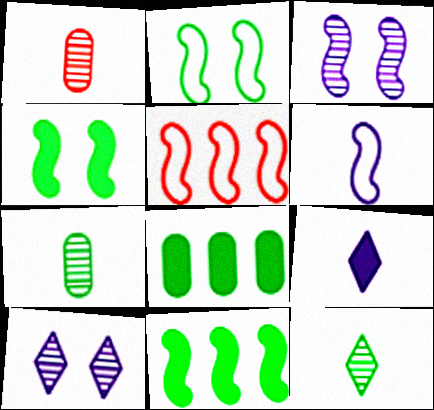[[2, 5, 6], 
[2, 8, 12]]